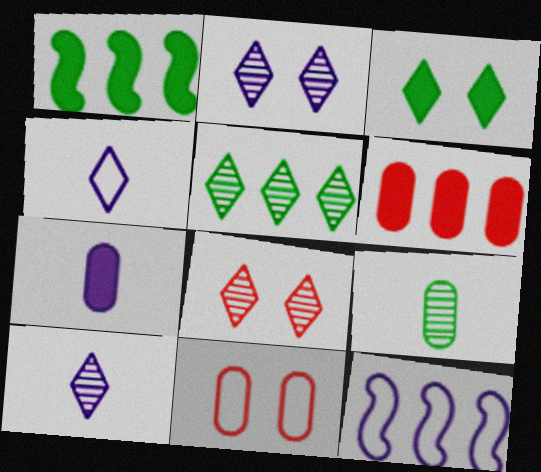[[1, 10, 11], 
[2, 7, 12], 
[5, 6, 12], 
[5, 8, 10]]